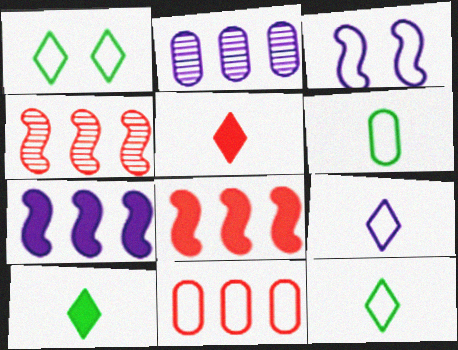[[3, 11, 12]]